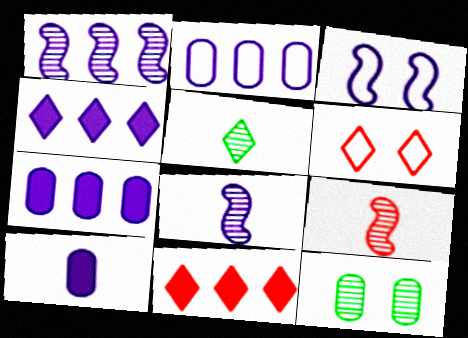[[1, 2, 4], 
[4, 5, 6]]